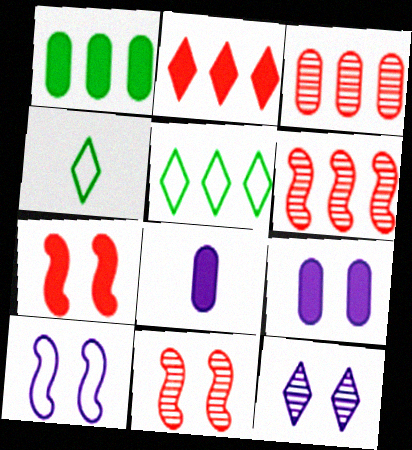[[2, 4, 12], 
[4, 6, 9], 
[5, 8, 11], 
[9, 10, 12]]